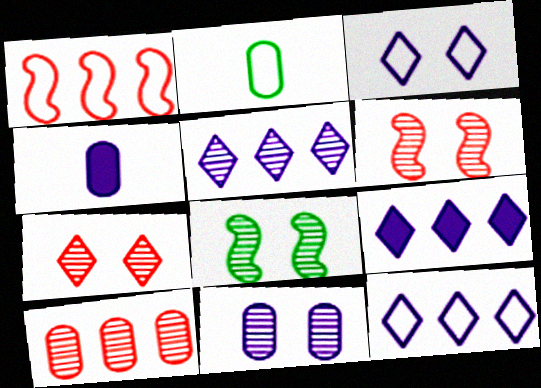[[1, 2, 3], 
[2, 6, 9], 
[5, 9, 12], 
[7, 8, 11]]